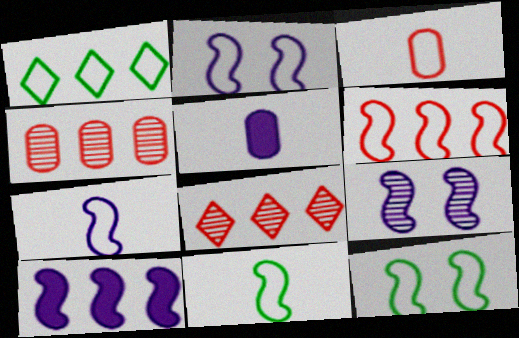[[1, 2, 3], 
[1, 4, 10], 
[2, 6, 11], 
[5, 8, 12], 
[6, 7, 12], 
[7, 9, 10]]